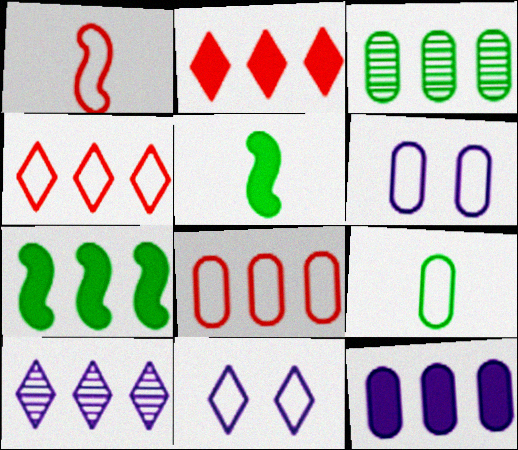[[2, 7, 12], 
[3, 8, 12], 
[6, 8, 9], 
[7, 8, 10]]